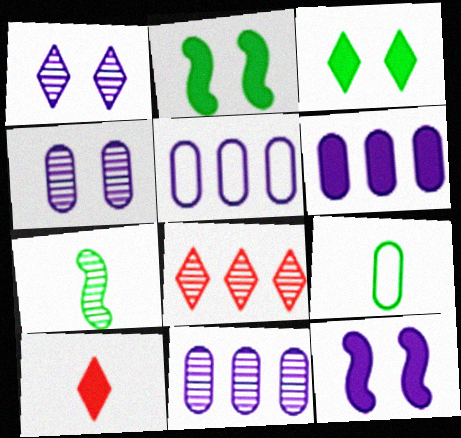[[2, 6, 10], 
[4, 7, 8], 
[5, 6, 11], 
[8, 9, 12]]